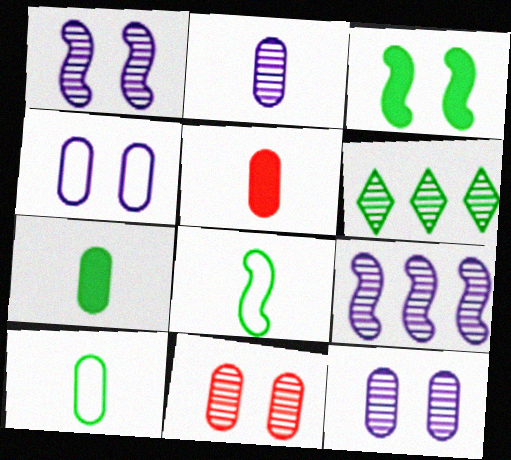[[2, 5, 10], 
[3, 6, 10]]